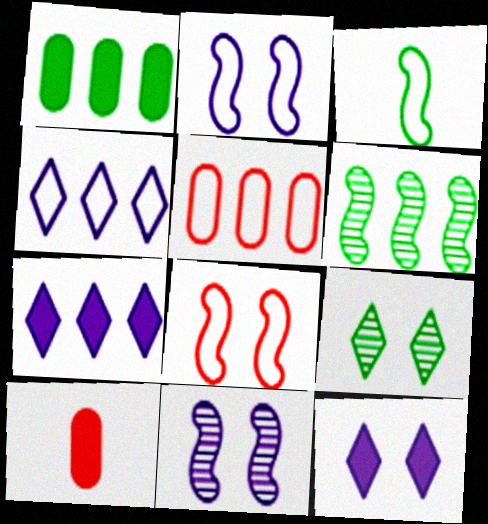[[1, 3, 9], 
[5, 6, 7]]